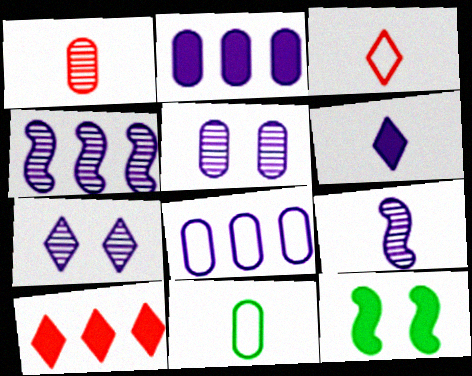[]